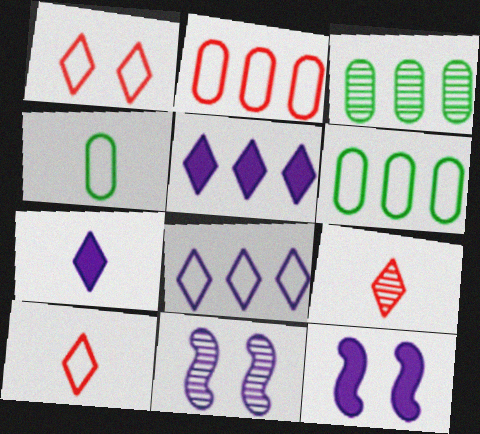[[3, 9, 11], 
[3, 10, 12], 
[6, 9, 12]]